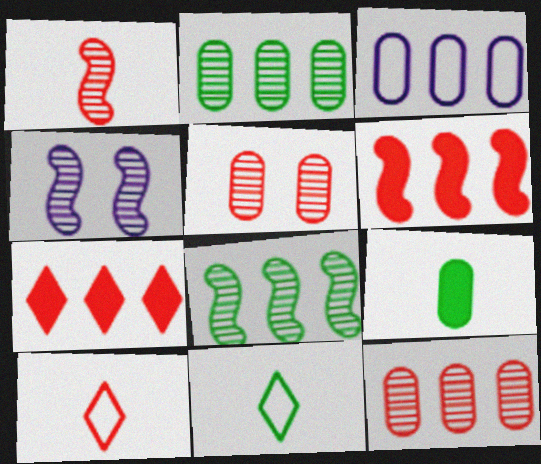[[1, 4, 8], 
[3, 5, 9], 
[3, 7, 8], 
[5, 6, 10]]